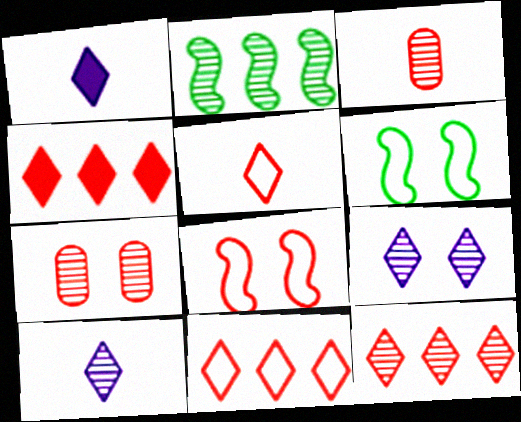[[2, 3, 9], 
[2, 7, 10], 
[3, 4, 8], 
[4, 11, 12]]